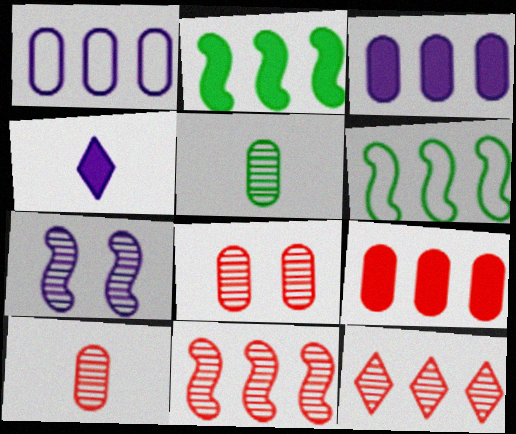[[1, 2, 12], 
[1, 4, 7], 
[3, 6, 12], 
[4, 6, 8], 
[5, 7, 12]]